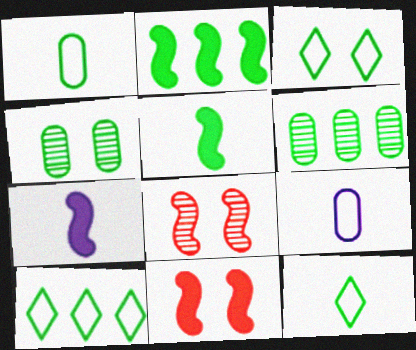[[2, 4, 12], 
[2, 6, 10], 
[2, 7, 11], 
[3, 5, 6], 
[3, 10, 12], 
[4, 5, 10]]